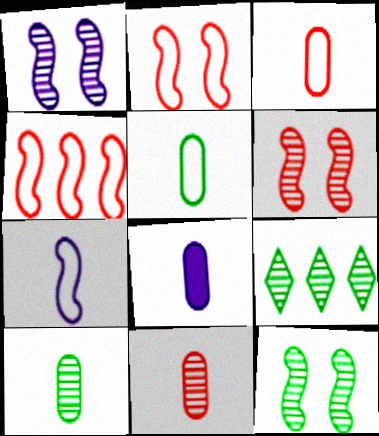[[1, 6, 12], 
[1, 9, 11], 
[2, 8, 9], 
[3, 8, 10], 
[5, 8, 11], 
[9, 10, 12]]